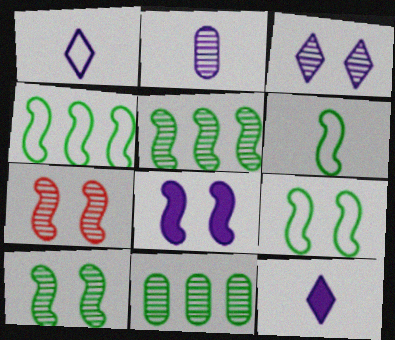[[4, 6, 9], 
[7, 8, 9]]